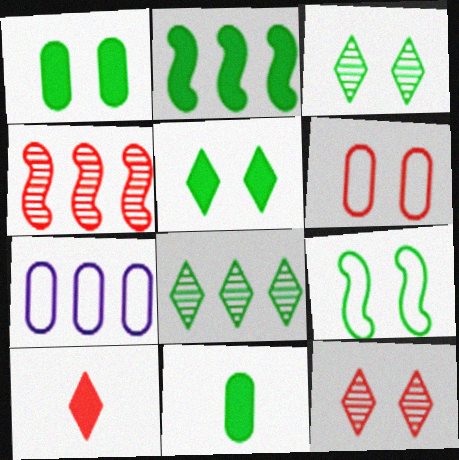[[1, 3, 9], 
[2, 5, 11], 
[4, 6, 10], 
[8, 9, 11]]